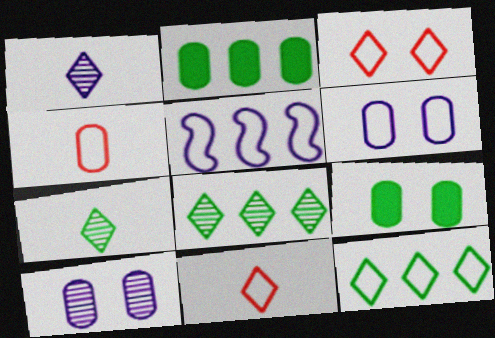[[2, 4, 10]]